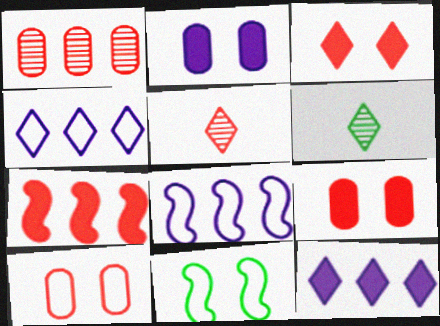[[3, 4, 6], 
[5, 7, 10], 
[6, 8, 9]]